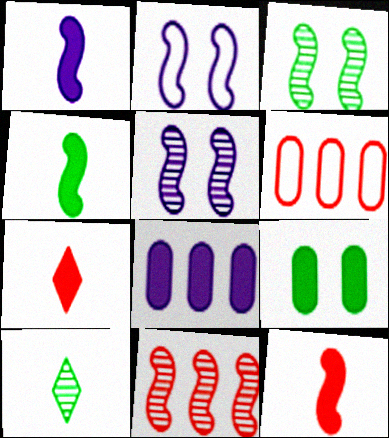[[1, 4, 12], 
[2, 4, 11]]